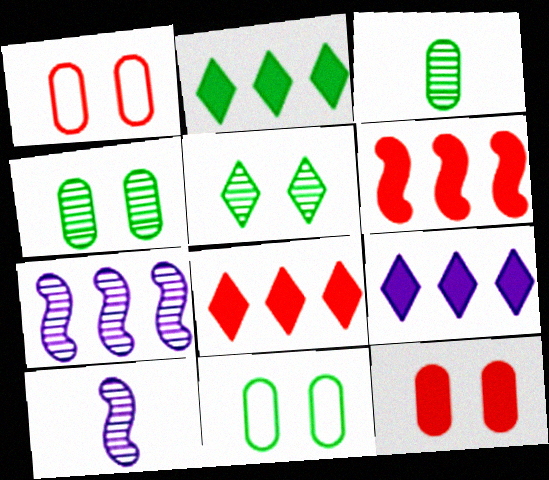[[1, 2, 10], 
[2, 8, 9], 
[8, 10, 11]]